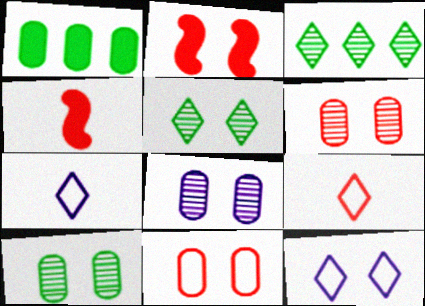[[2, 10, 12], 
[6, 8, 10]]